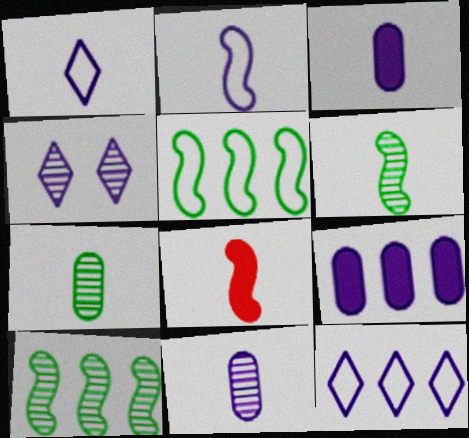[[1, 7, 8], 
[2, 4, 9], 
[2, 6, 8]]